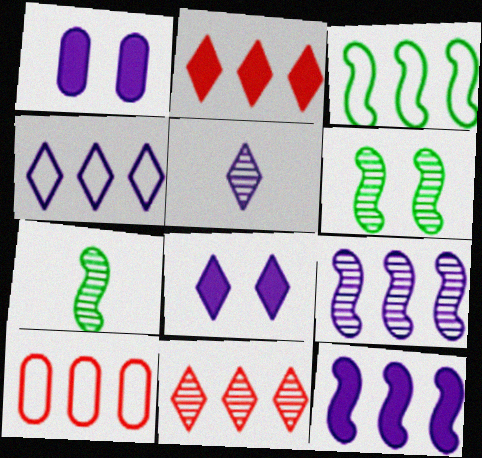[[3, 4, 10], 
[4, 5, 8], 
[7, 8, 10]]